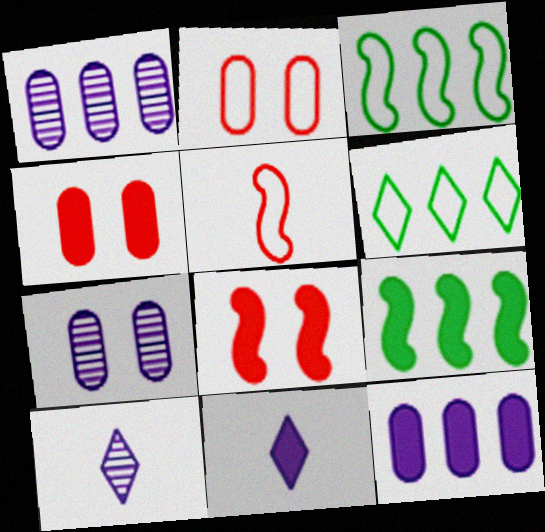[[2, 9, 10], 
[3, 4, 10], 
[4, 9, 11]]